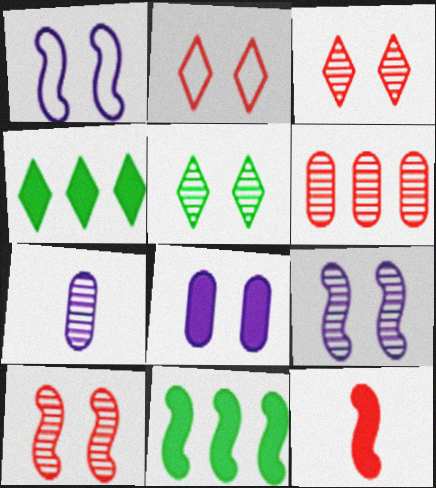[[2, 6, 12], 
[2, 7, 11], 
[4, 8, 12]]